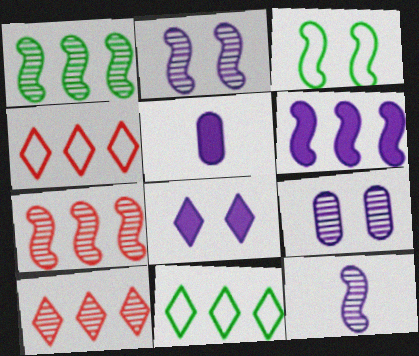[[3, 5, 10], 
[5, 6, 8]]